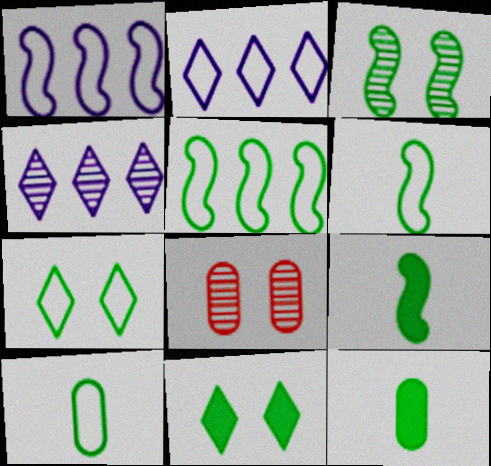[[2, 8, 9], 
[3, 5, 9], 
[5, 7, 10]]